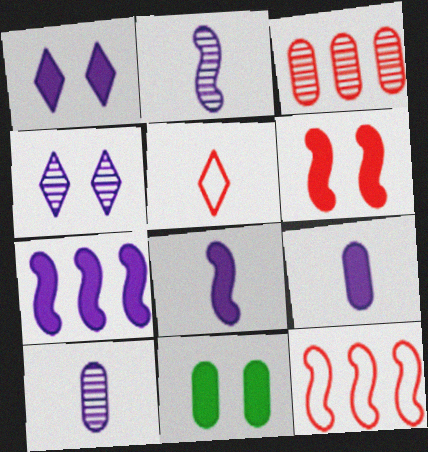[[1, 6, 11], 
[1, 7, 9], 
[3, 5, 6]]